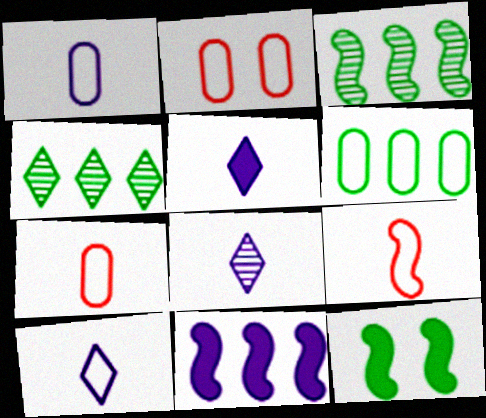[[1, 2, 6], 
[2, 3, 5], 
[5, 8, 10]]